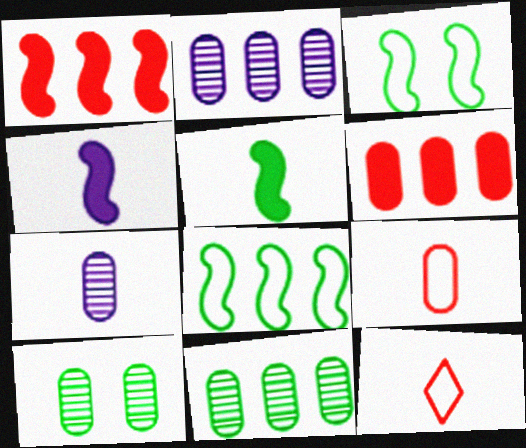[[5, 7, 12]]